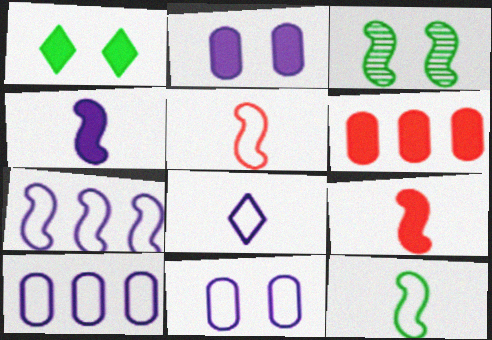[[1, 4, 6], 
[3, 6, 8], 
[3, 7, 9], 
[7, 8, 11]]